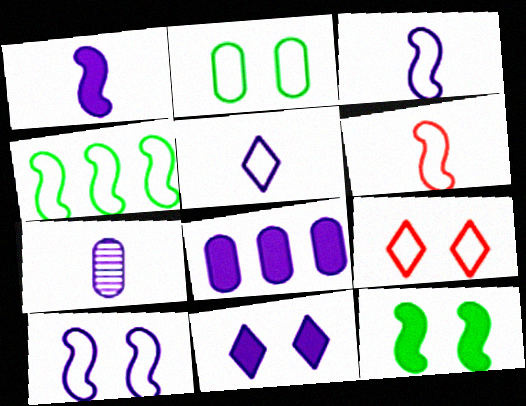[[1, 5, 7], 
[1, 8, 11], 
[2, 9, 10], 
[4, 6, 10]]